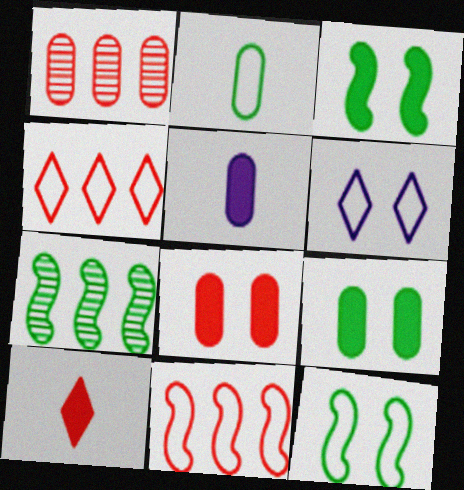[[2, 6, 11]]